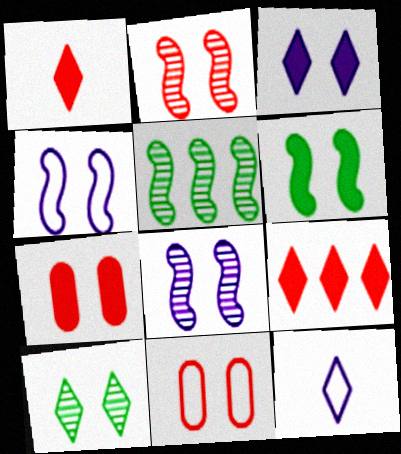[[2, 4, 6], 
[3, 6, 7], 
[4, 7, 10], 
[5, 7, 12], 
[9, 10, 12]]